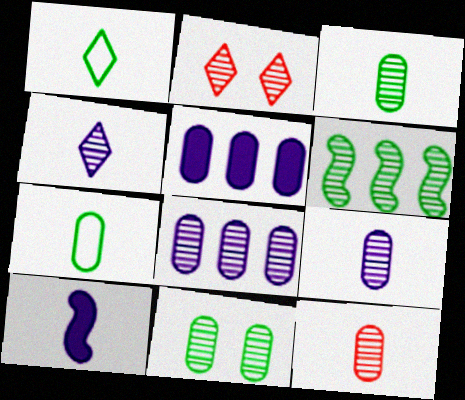[[1, 10, 12], 
[2, 6, 9], 
[3, 9, 12], 
[8, 11, 12]]